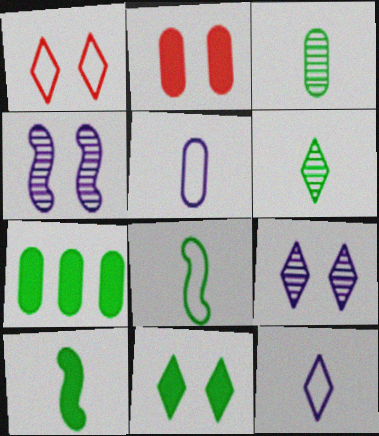[[1, 9, 11], 
[7, 10, 11]]